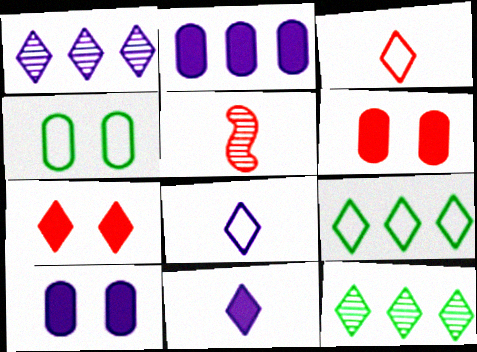[[5, 9, 10], 
[7, 8, 12]]